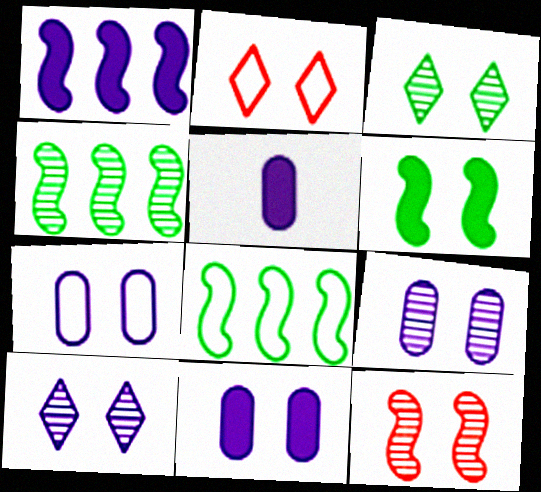[[2, 4, 5], 
[2, 6, 9], 
[3, 9, 12], 
[7, 9, 11]]